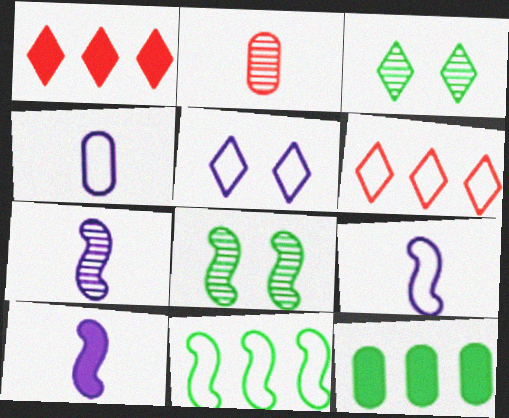[[1, 4, 8], 
[7, 9, 10]]